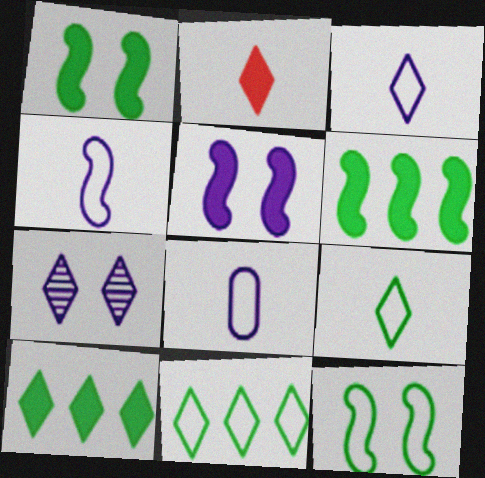[[2, 7, 11], 
[3, 4, 8]]